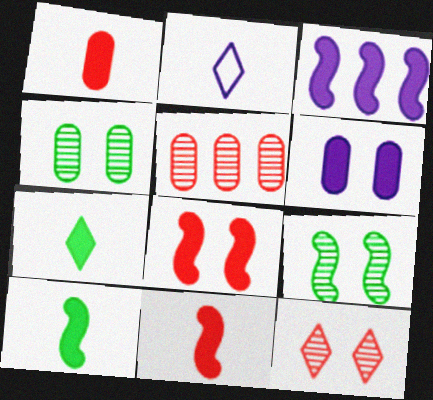[[3, 8, 10]]